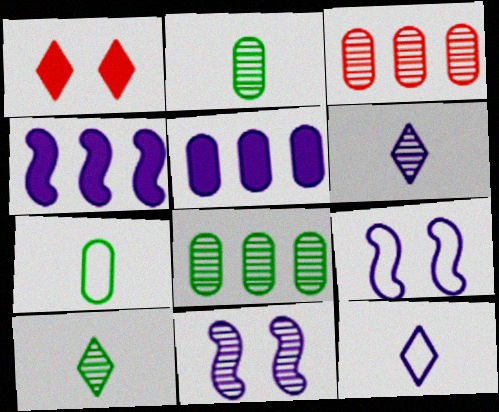[[3, 10, 11], 
[5, 6, 9], 
[5, 11, 12]]